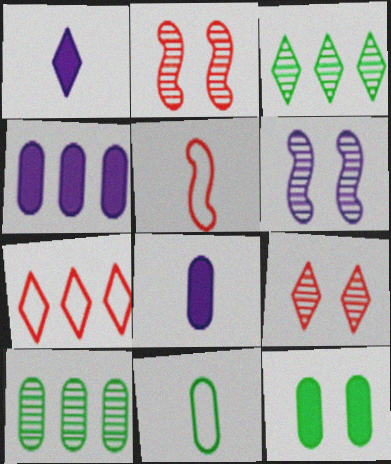[[10, 11, 12]]